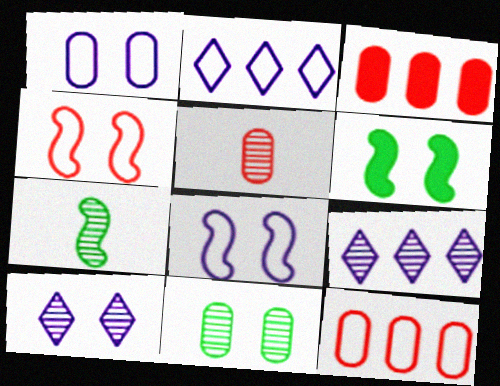[[2, 5, 6]]